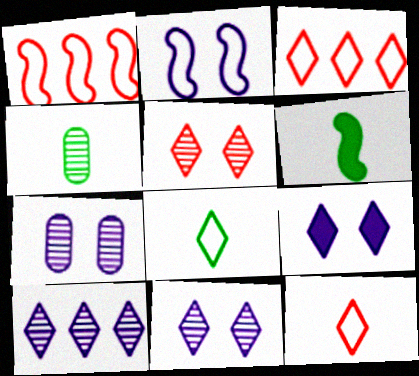[[1, 4, 9], 
[2, 7, 9], 
[3, 6, 7], 
[4, 6, 8]]